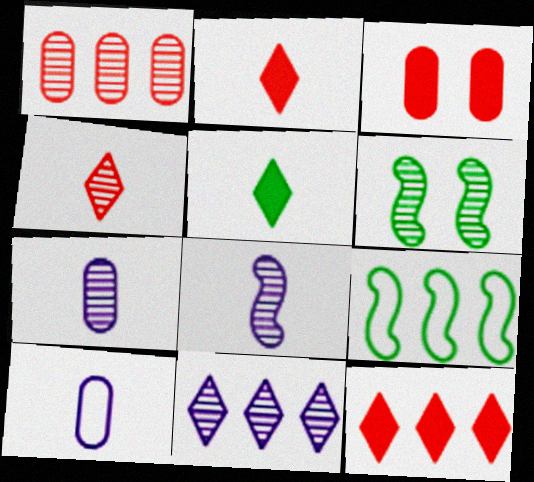[[6, 10, 12]]